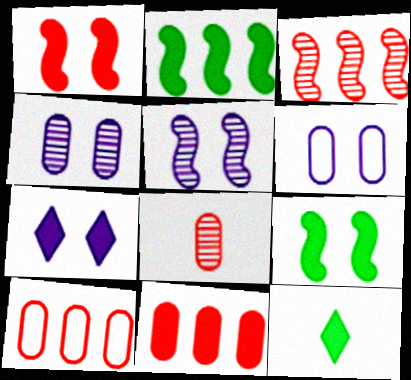[[3, 6, 12], 
[5, 6, 7], 
[5, 10, 12]]